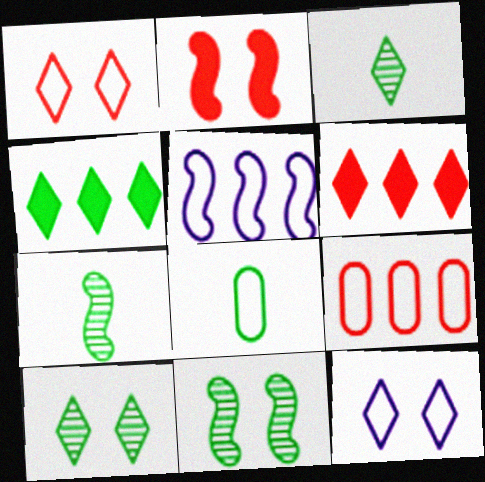[[1, 5, 8], 
[2, 5, 7], 
[3, 6, 12], 
[4, 8, 11]]